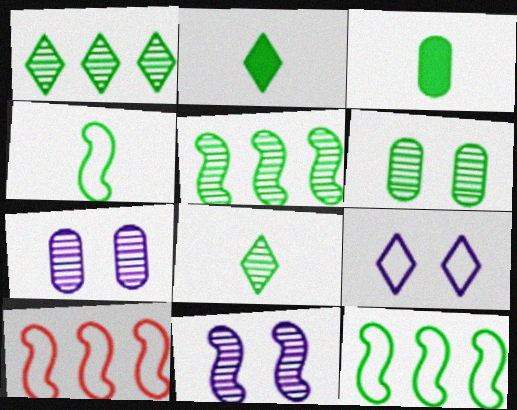[[2, 6, 12], 
[2, 7, 10], 
[3, 4, 8], 
[5, 6, 8]]